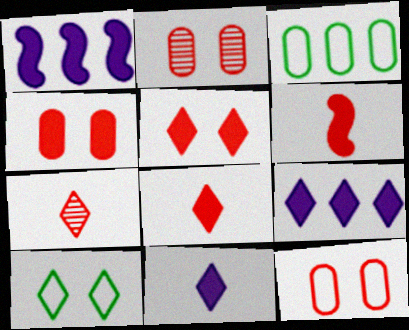[[2, 4, 12], 
[7, 9, 10]]